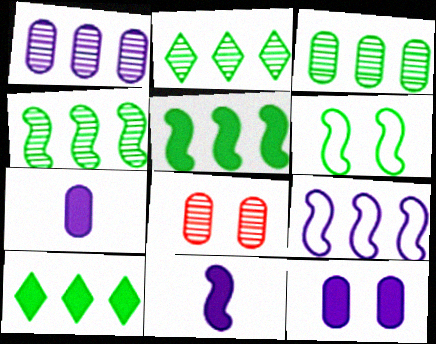[[2, 3, 4]]